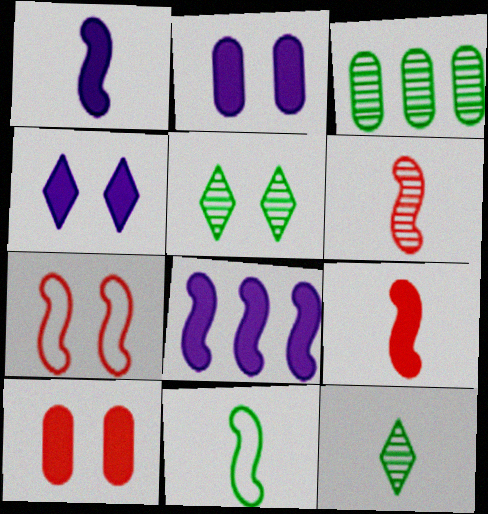[[1, 6, 11], 
[2, 5, 7]]